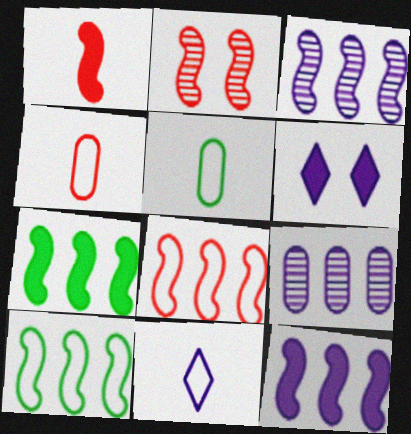[[1, 2, 8], 
[3, 7, 8]]